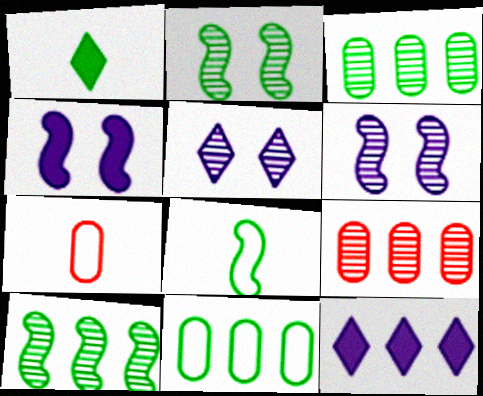[[1, 2, 11], 
[2, 7, 12]]